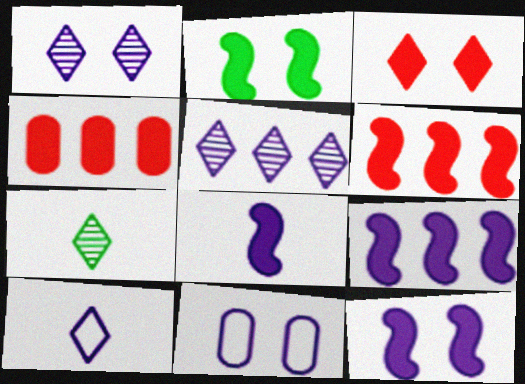[[1, 11, 12], 
[2, 6, 8], 
[5, 8, 11], 
[6, 7, 11], 
[8, 9, 12]]